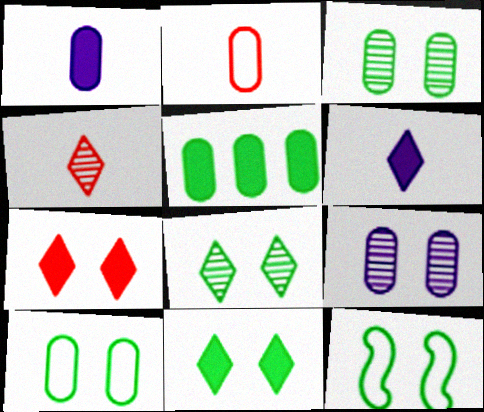[[2, 5, 9], 
[3, 11, 12], 
[7, 9, 12]]